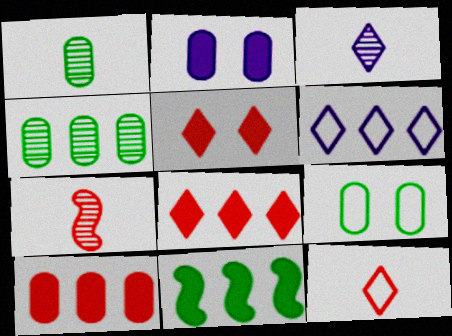[[1, 3, 7]]